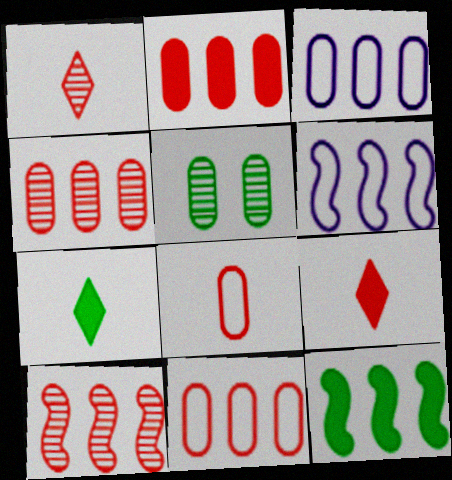[[2, 4, 11], 
[5, 6, 9], 
[6, 10, 12]]